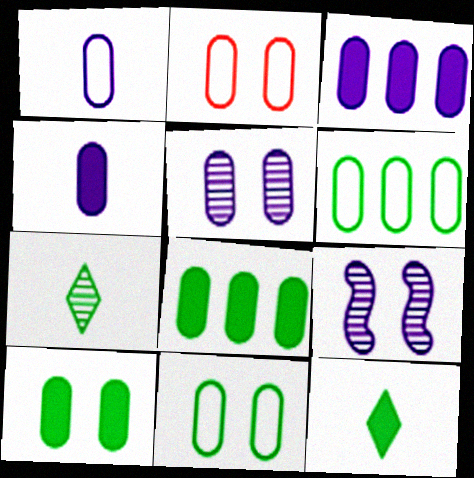[[1, 2, 6], 
[1, 3, 5], 
[2, 5, 10]]